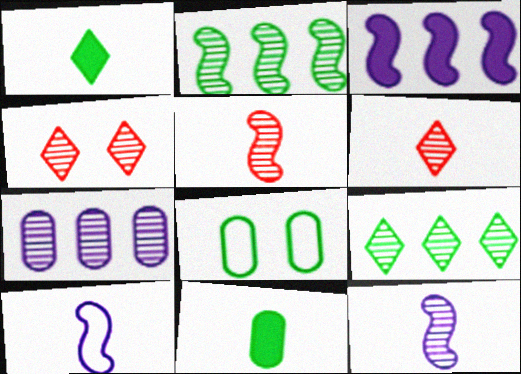[[1, 2, 8], 
[3, 6, 8], 
[6, 10, 11]]